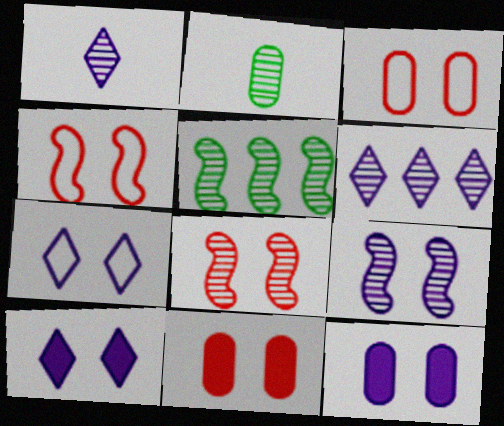[[2, 6, 8], 
[7, 9, 12]]